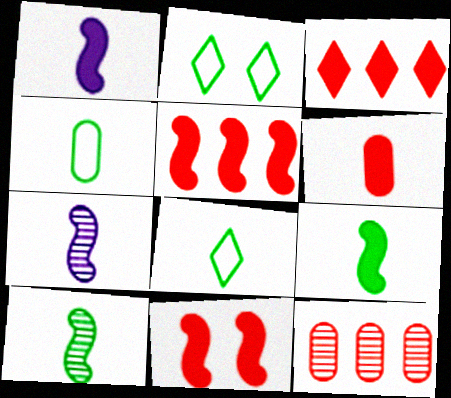[[1, 2, 12], 
[3, 6, 11], 
[6, 7, 8]]